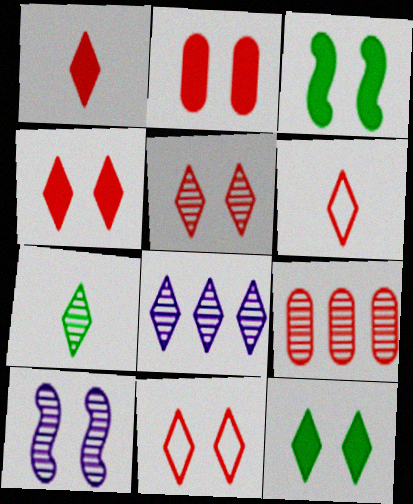[[4, 5, 11], 
[5, 7, 8], 
[6, 8, 12], 
[7, 9, 10]]